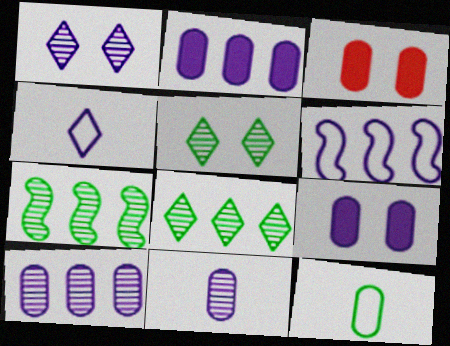[[3, 4, 7], 
[3, 10, 12]]